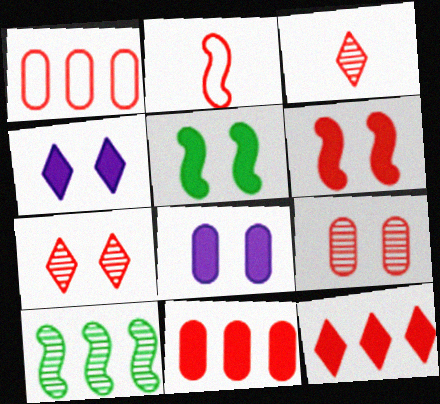[[1, 3, 6], 
[2, 7, 11], 
[2, 9, 12]]